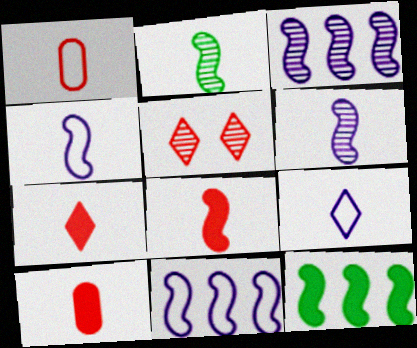[[2, 4, 8], 
[2, 9, 10], 
[7, 8, 10]]